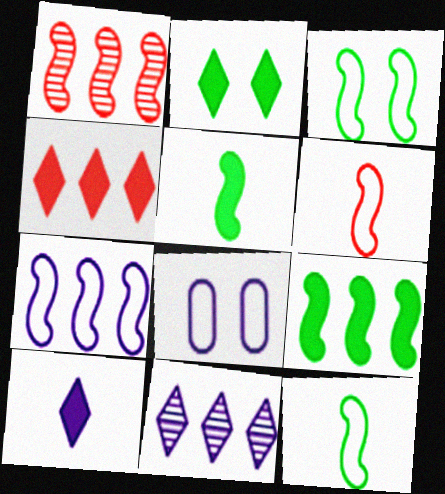[[1, 7, 9], 
[2, 4, 10], 
[3, 6, 7]]